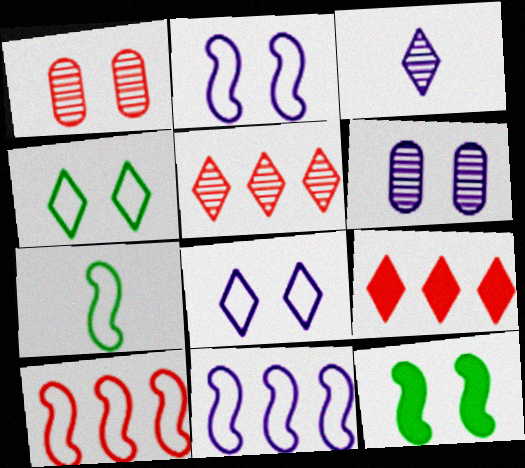[[1, 8, 12], 
[2, 7, 10], 
[3, 4, 9], 
[6, 7, 9]]